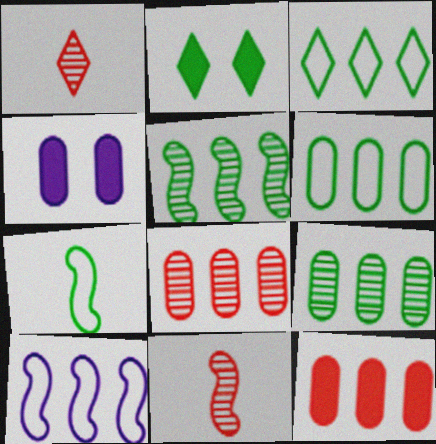[[2, 7, 9], 
[3, 4, 11]]